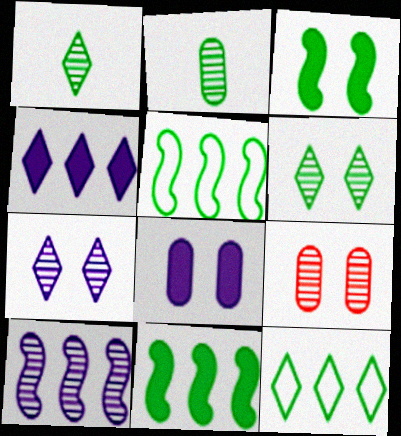[[1, 9, 10], 
[2, 3, 12]]